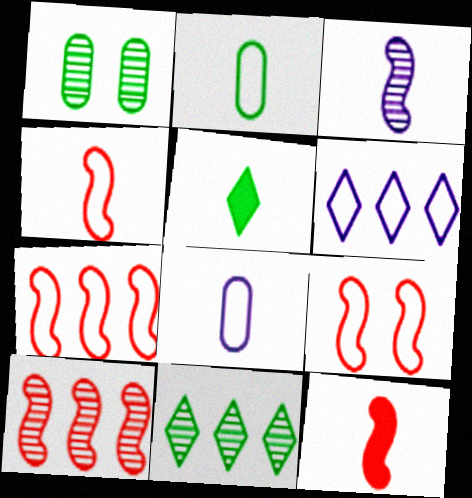[[1, 6, 12], 
[2, 6, 9], 
[4, 7, 9], 
[9, 10, 12]]